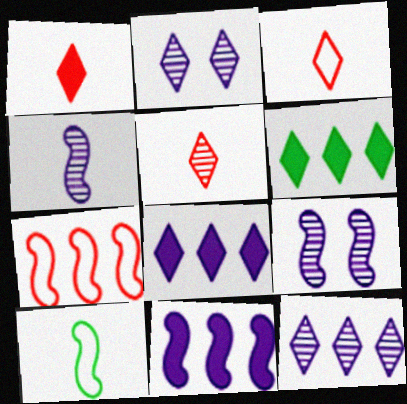[[1, 3, 5], 
[2, 3, 6]]